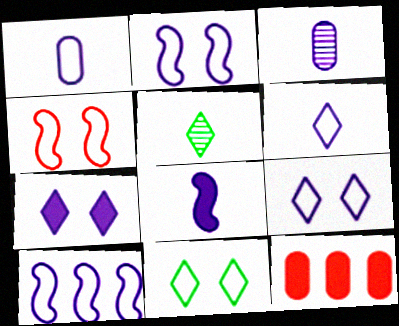[[1, 9, 10], 
[2, 5, 12], 
[3, 6, 8], 
[3, 7, 10]]